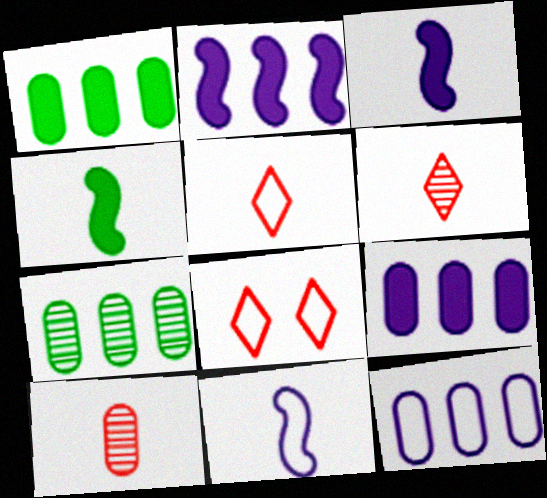[[3, 7, 8]]